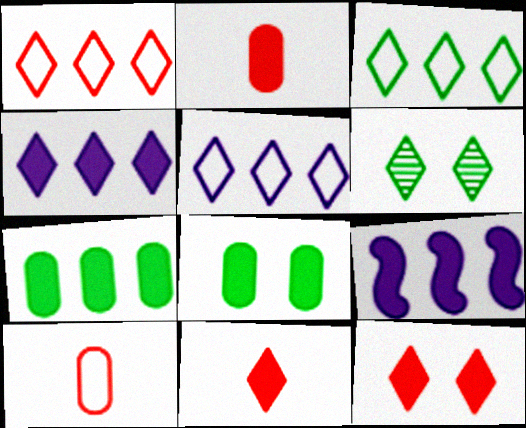[[1, 3, 5], 
[5, 6, 11], 
[6, 9, 10], 
[8, 9, 11]]